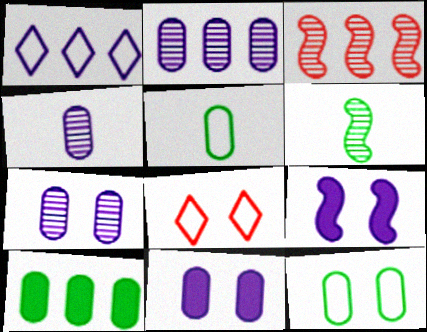[[1, 3, 10], 
[1, 4, 9], 
[2, 4, 7]]